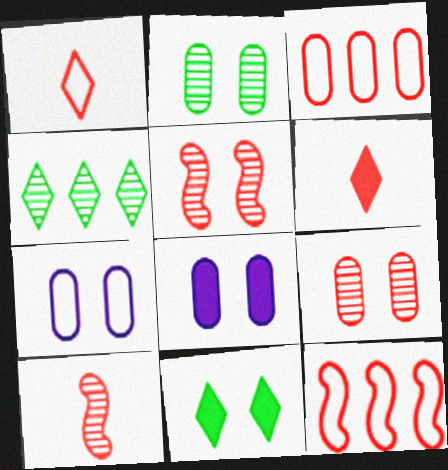[[3, 5, 6], 
[5, 7, 11], 
[6, 9, 12]]